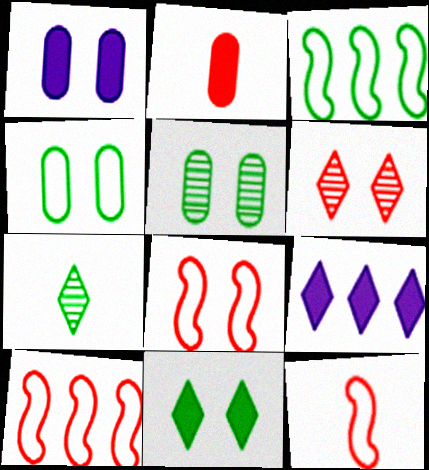[[1, 7, 10], 
[2, 6, 10], 
[5, 9, 12], 
[8, 10, 12]]